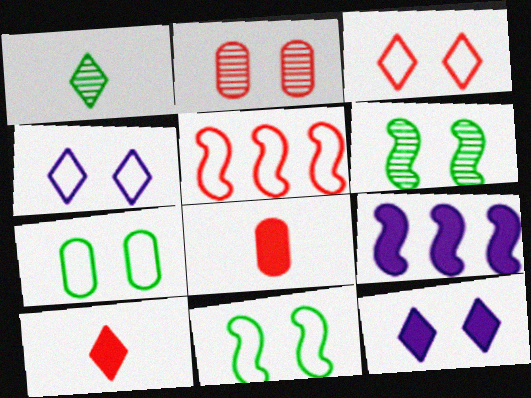[[2, 5, 10], 
[2, 11, 12]]